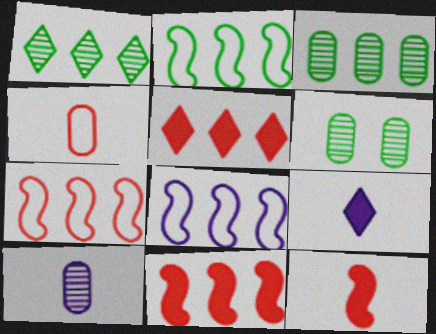[[2, 7, 8], 
[3, 5, 8], 
[6, 7, 9]]